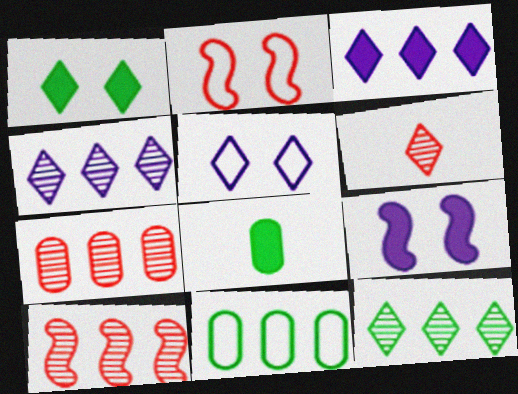[[2, 4, 8], 
[3, 10, 11], 
[5, 8, 10], 
[6, 9, 11]]